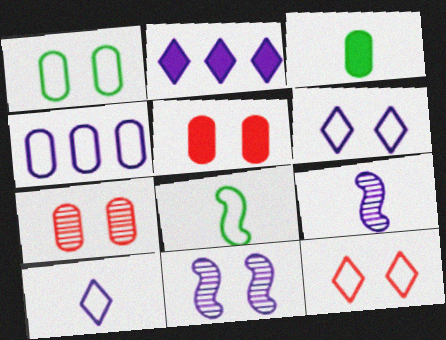[[2, 7, 8], 
[3, 4, 7], 
[4, 8, 12]]